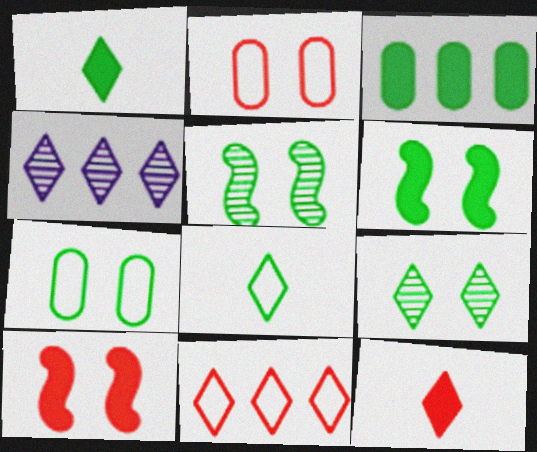[[1, 3, 6], 
[3, 5, 8], 
[6, 7, 9]]